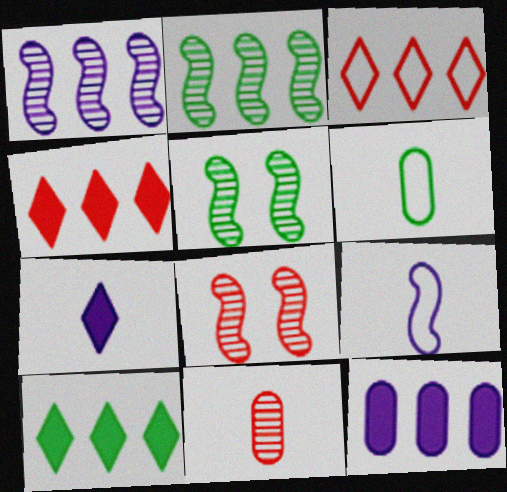[[2, 3, 12], 
[5, 6, 10]]